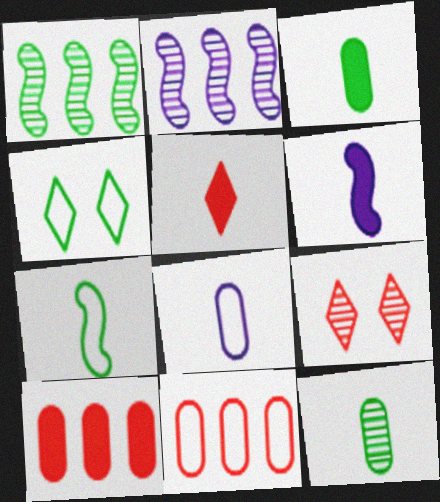[[1, 3, 4], 
[2, 9, 12], 
[3, 5, 6]]